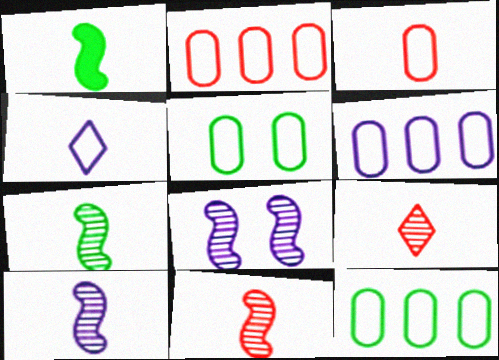[[2, 6, 12], 
[3, 5, 6], 
[7, 10, 11]]